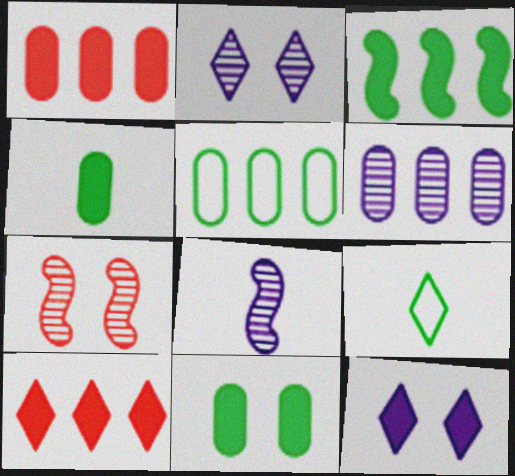[[1, 5, 6], 
[2, 6, 8], 
[2, 9, 10]]